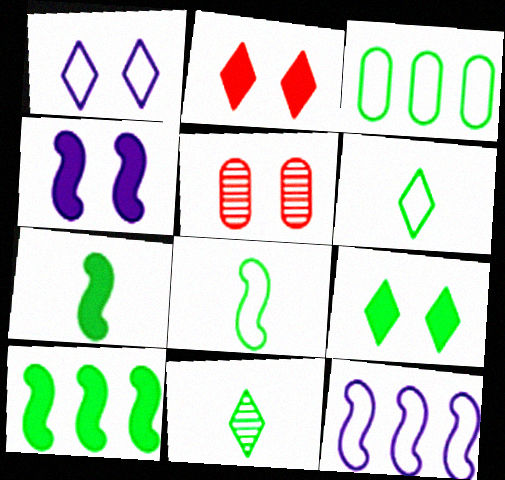[]